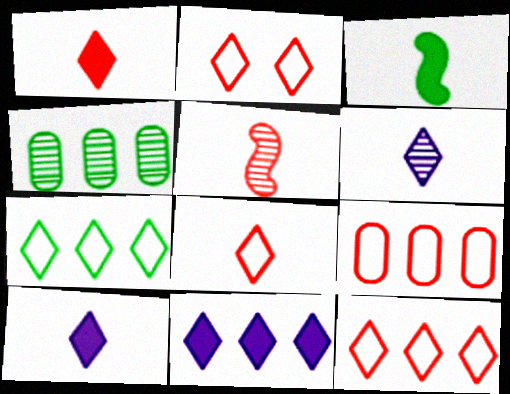[[2, 8, 12]]